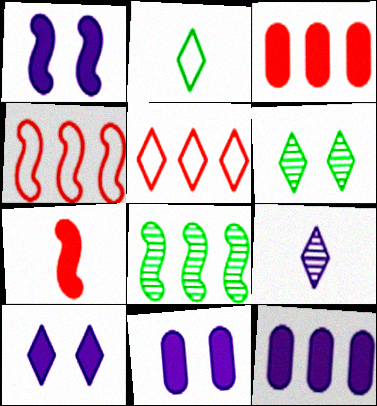[[1, 10, 11], 
[5, 8, 12]]